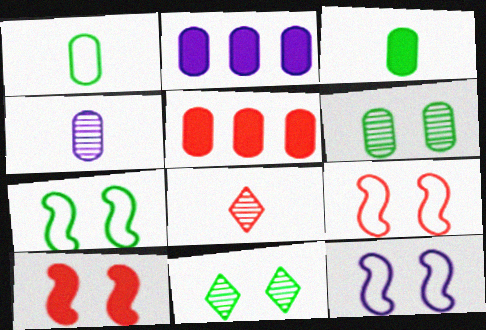[[2, 7, 8], 
[5, 8, 9], 
[7, 9, 12]]